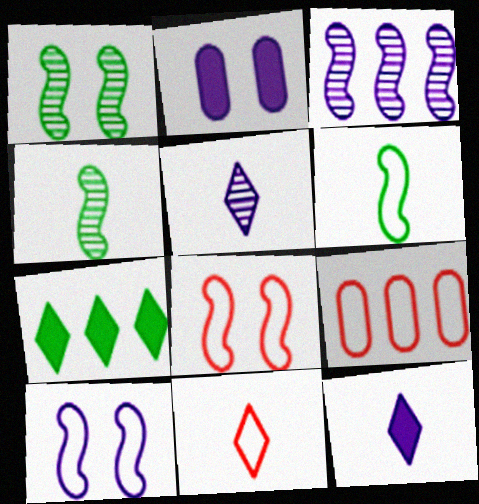[[1, 9, 12], 
[3, 7, 9], 
[8, 9, 11]]